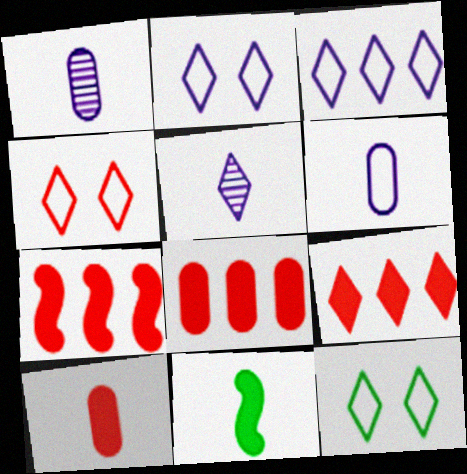[[1, 7, 12], 
[2, 4, 12], 
[5, 9, 12], 
[7, 8, 9]]